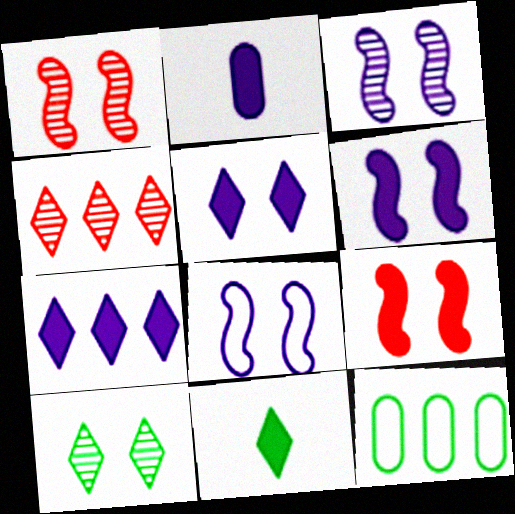[[2, 6, 7], 
[3, 6, 8]]